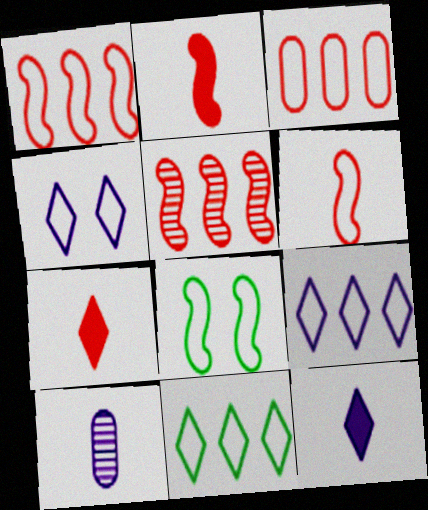[]